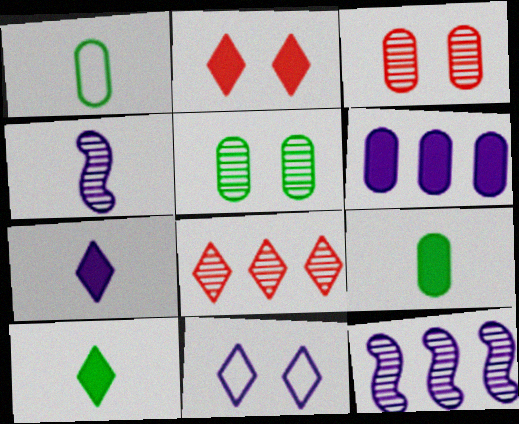[[1, 2, 12], 
[1, 3, 6], 
[4, 5, 8], 
[4, 6, 11], 
[8, 10, 11]]